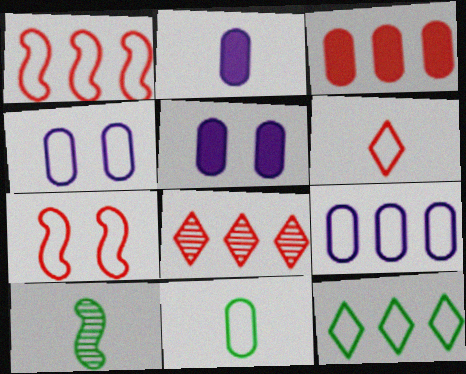[[1, 3, 8], 
[1, 9, 12], 
[2, 6, 10]]